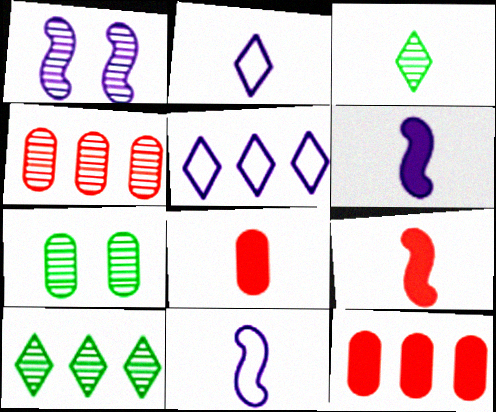[[1, 3, 4], 
[3, 8, 11], 
[5, 7, 9]]